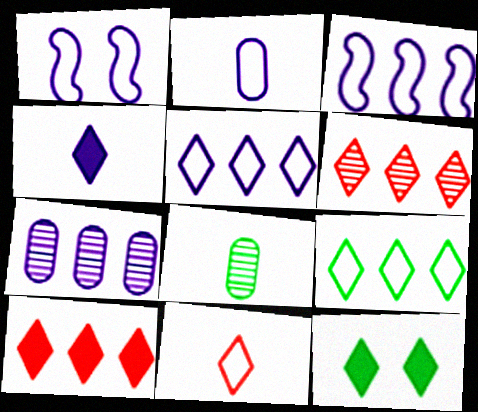[[1, 2, 5], 
[1, 4, 7], 
[1, 8, 10], 
[4, 10, 12]]